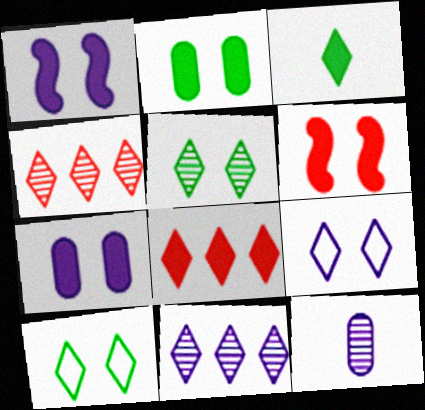[[3, 4, 9]]